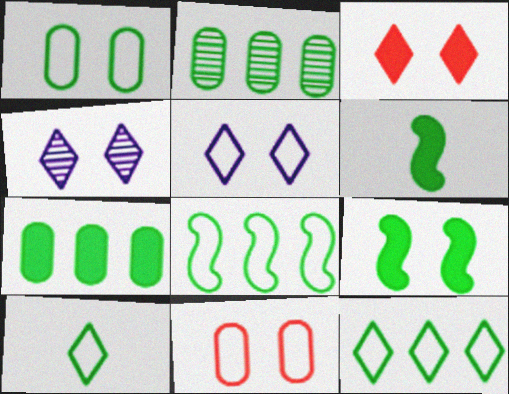[[1, 8, 10], 
[2, 9, 10], 
[4, 9, 11]]